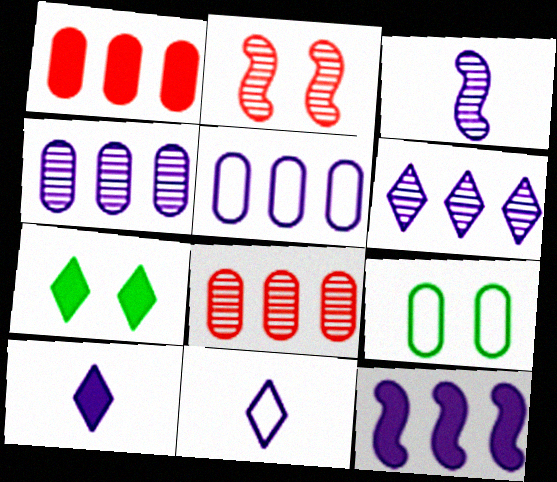[[5, 6, 12]]